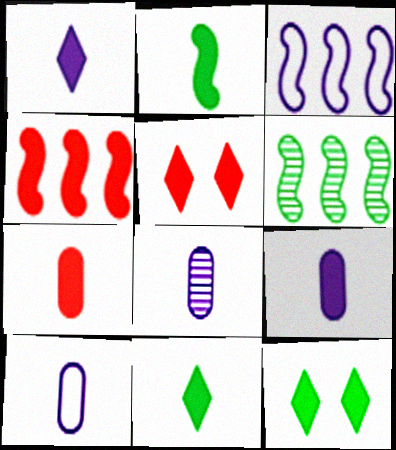[[1, 2, 7], 
[3, 4, 6], 
[4, 5, 7], 
[4, 9, 12], 
[5, 6, 10], 
[8, 9, 10]]